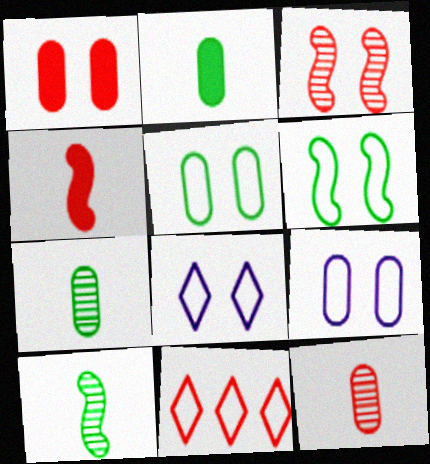[]